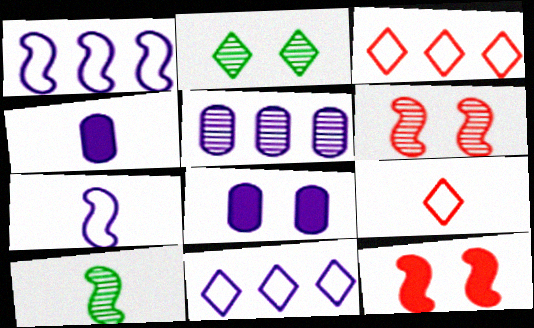[[1, 10, 12], 
[3, 8, 10], 
[4, 9, 10]]